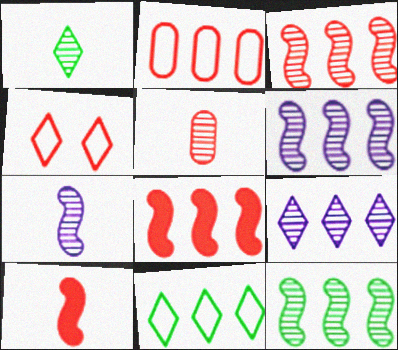[[1, 5, 7], 
[3, 6, 12], 
[4, 5, 8]]